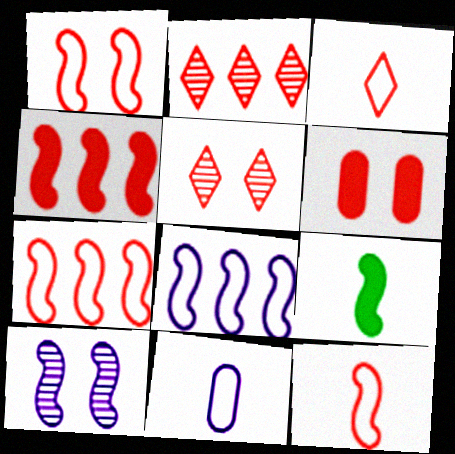[[1, 5, 6], 
[1, 7, 12], 
[2, 6, 12], 
[7, 9, 10]]